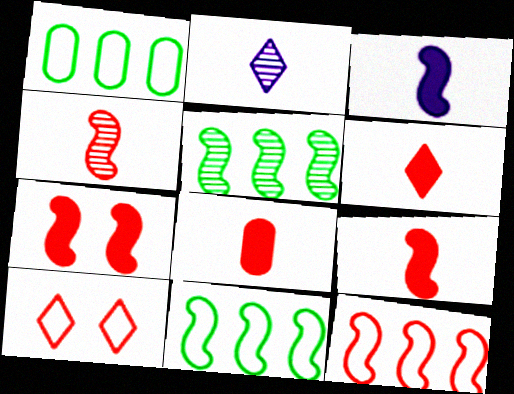[[1, 2, 7], 
[4, 7, 12], 
[6, 8, 9]]